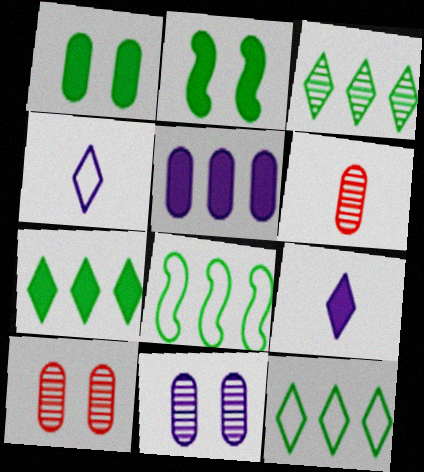[[3, 7, 12], 
[8, 9, 10]]